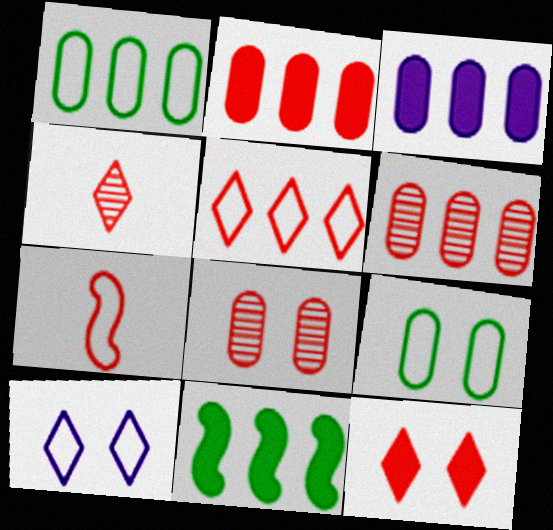[[1, 3, 6], 
[1, 7, 10], 
[4, 5, 12], 
[6, 7, 12]]